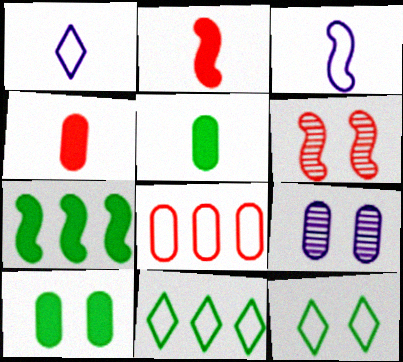[[2, 9, 11], 
[3, 6, 7], 
[3, 8, 12], 
[5, 8, 9]]